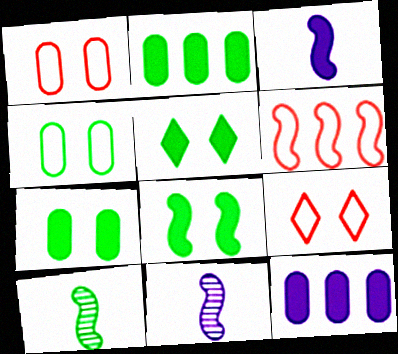[[2, 9, 11], 
[5, 7, 8], 
[6, 8, 11], 
[9, 10, 12]]